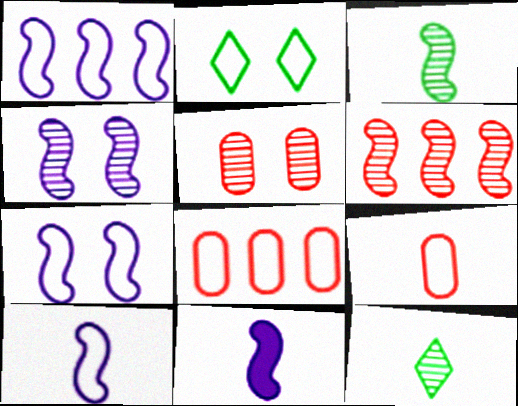[[1, 2, 9], 
[1, 4, 11], 
[1, 7, 10], 
[2, 8, 10], 
[3, 4, 6], 
[9, 11, 12]]